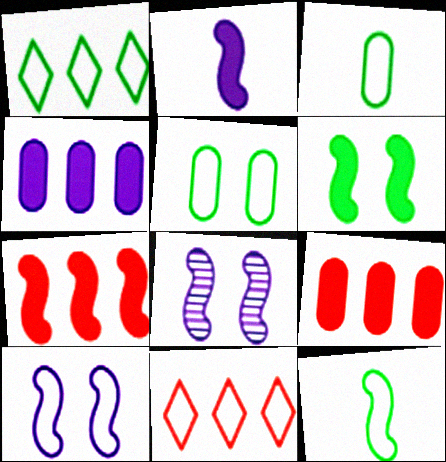[[1, 5, 12], 
[2, 6, 7], 
[3, 10, 11], 
[7, 8, 12]]